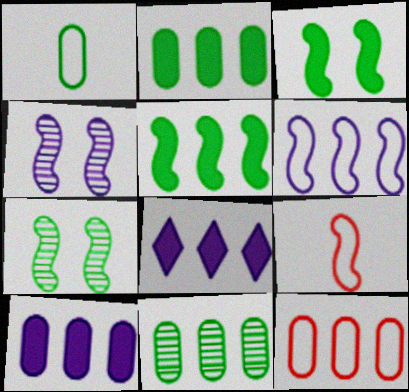[[4, 5, 9], 
[10, 11, 12]]